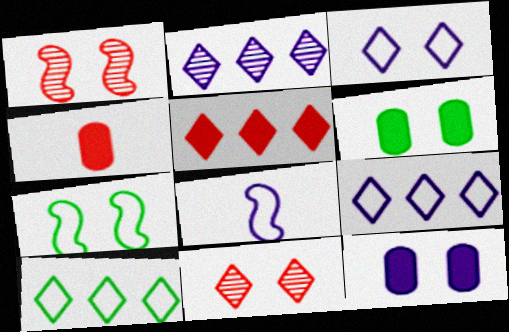[[1, 3, 6], 
[2, 4, 7], 
[2, 5, 10], 
[2, 8, 12], 
[7, 11, 12]]